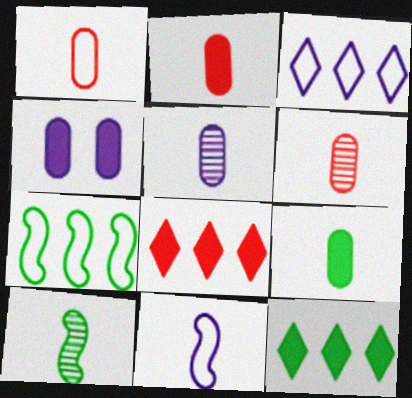[[1, 2, 6], 
[1, 5, 9]]